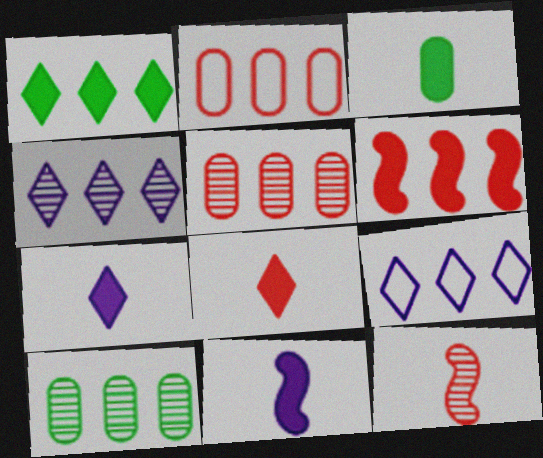[[3, 8, 11], 
[6, 9, 10]]